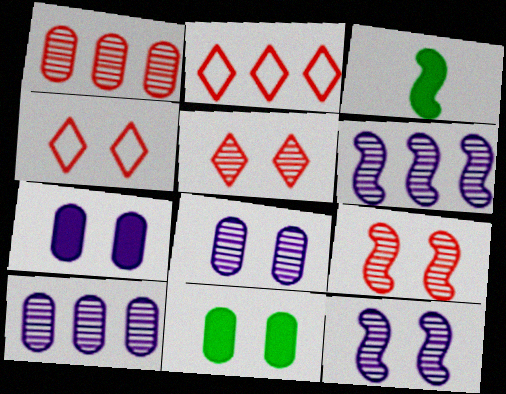[[2, 3, 8], 
[3, 4, 10], 
[4, 11, 12]]